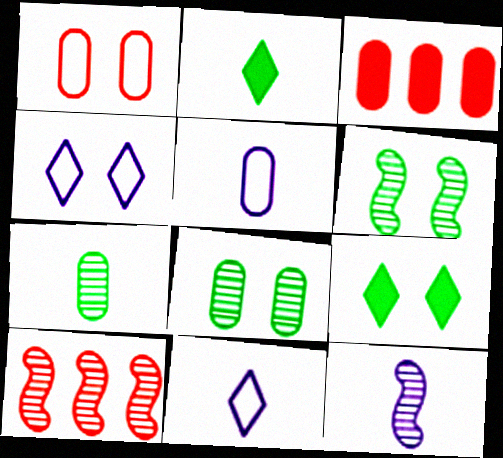[[3, 5, 8], 
[3, 6, 11], 
[5, 9, 10], 
[6, 10, 12]]